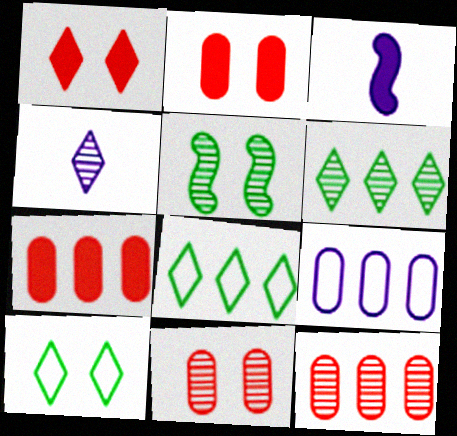[[1, 4, 8], 
[3, 8, 11], 
[3, 10, 12], 
[4, 5, 12]]